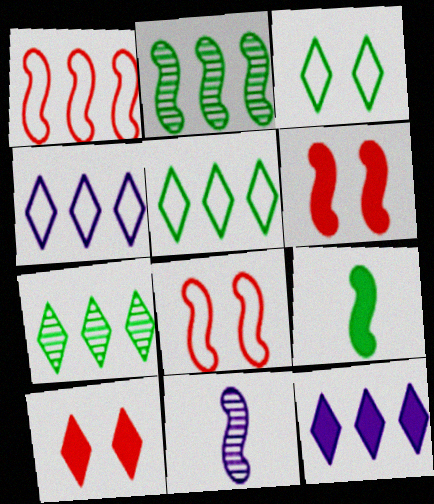[]